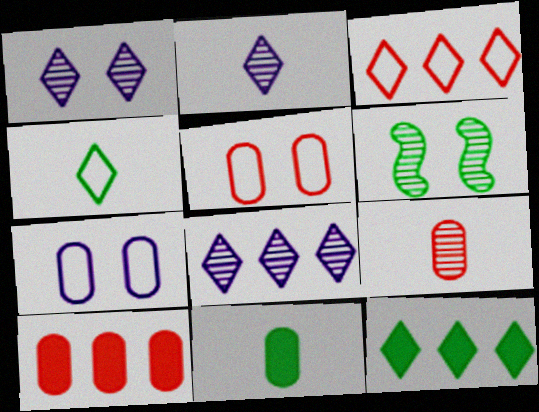[[1, 2, 8], 
[3, 8, 12], 
[5, 9, 10], 
[6, 8, 9]]